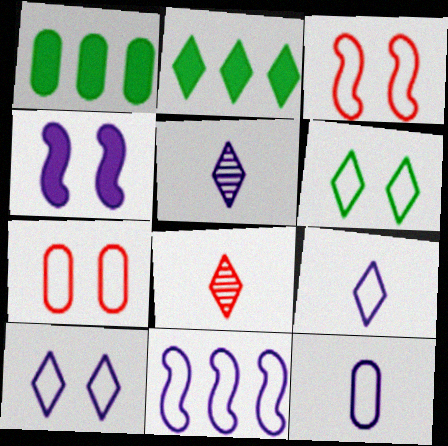[[1, 3, 5], 
[2, 8, 10], 
[10, 11, 12]]